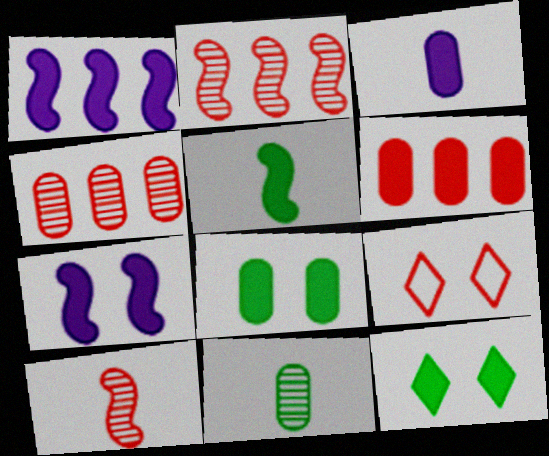[[1, 9, 11], 
[3, 6, 8], 
[6, 9, 10]]